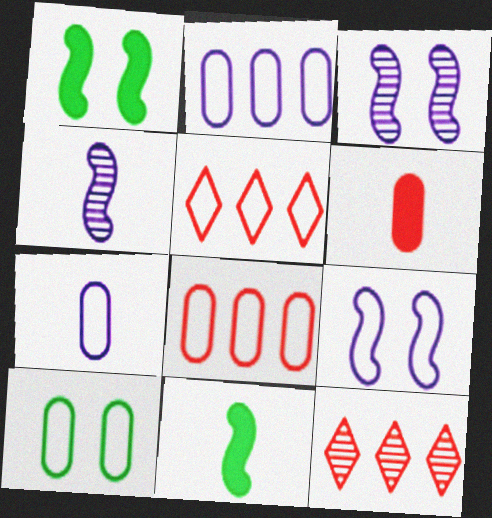[[1, 7, 12], 
[7, 8, 10]]